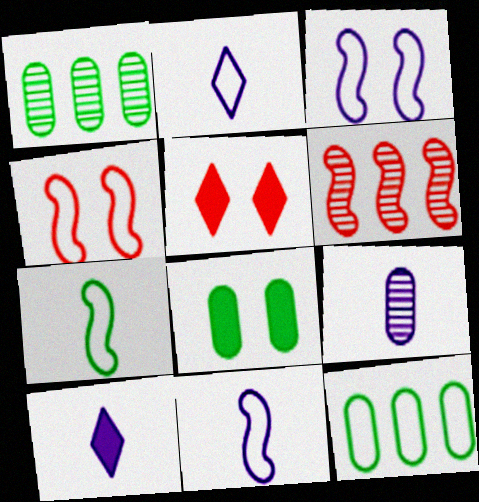[[1, 4, 10], 
[1, 5, 11], 
[2, 4, 12], 
[2, 6, 8], 
[9, 10, 11]]